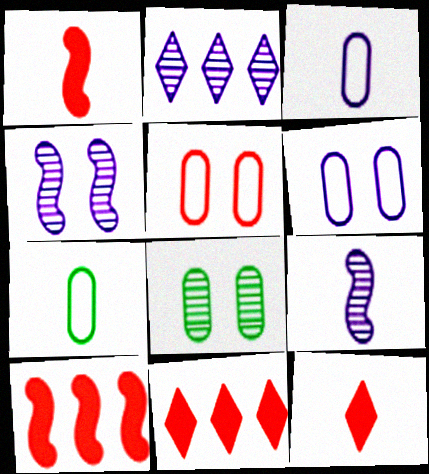[[4, 7, 11], 
[7, 9, 12]]